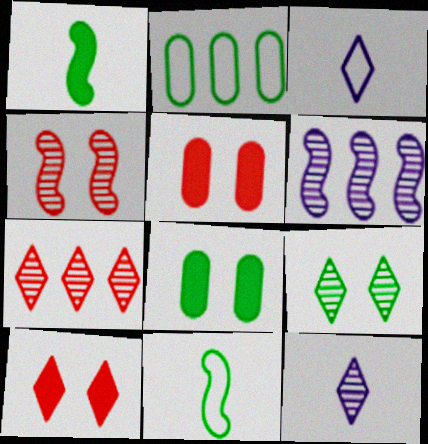[[1, 2, 9], 
[7, 9, 12]]